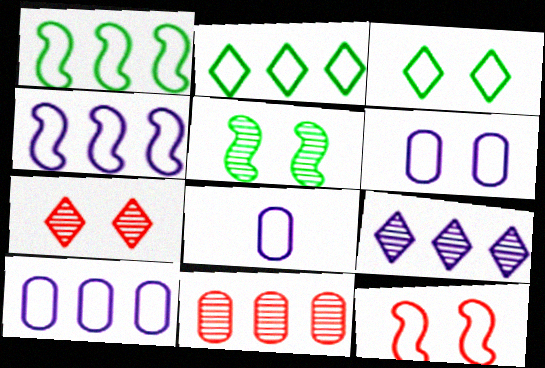[[2, 8, 12], 
[3, 6, 12], 
[6, 8, 10]]